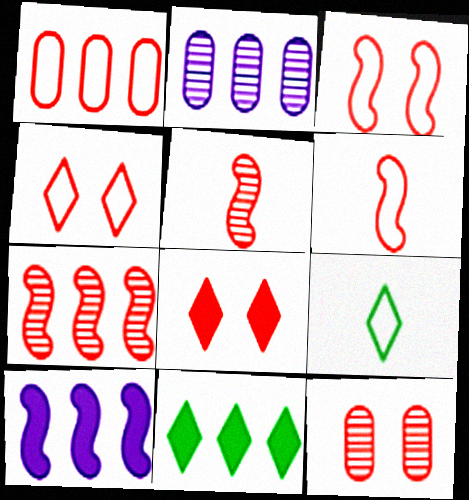[[1, 4, 6], 
[1, 5, 8], 
[3, 8, 12], 
[9, 10, 12]]